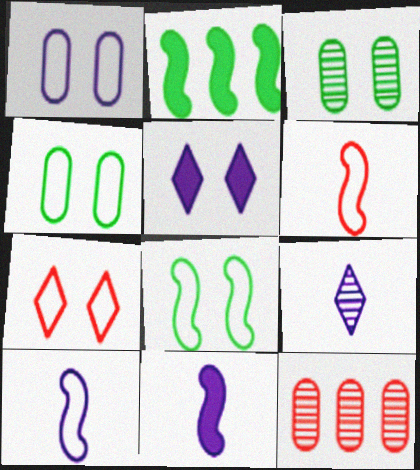[[1, 7, 8]]